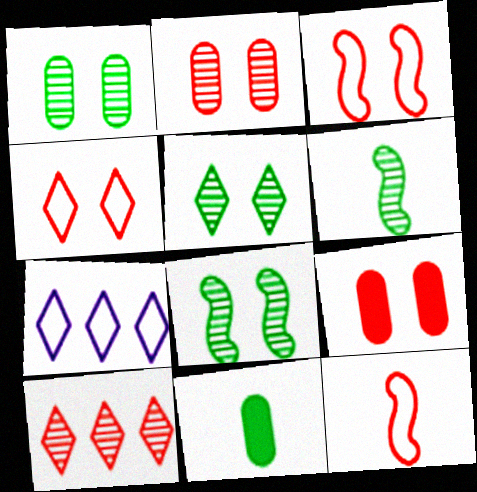[[1, 5, 8], 
[6, 7, 9], 
[9, 10, 12]]